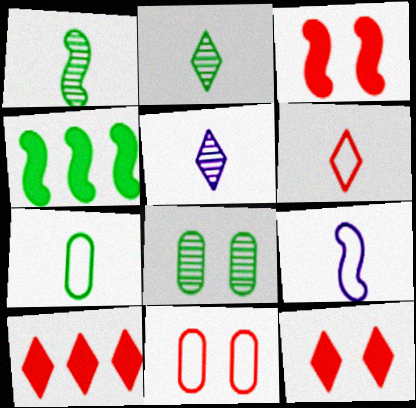[[4, 5, 11], 
[6, 7, 9], 
[8, 9, 10]]